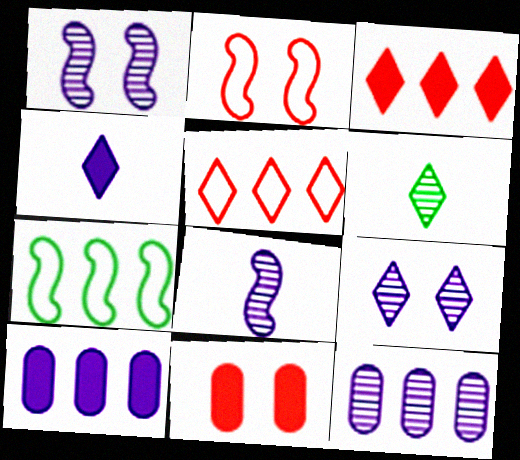[[2, 6, 10], 
[3, 7, 12], 
[8, 9, 12]]